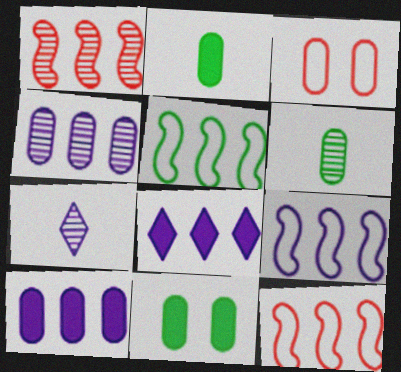[[2, 3, 4], 
[3, 6, 10], 
[4, 8, 9], 
[5, 9, 12], 
[7, 11, 12]]